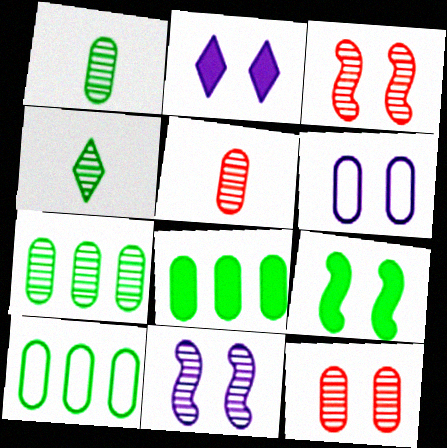[[2, 6, 11], 
[4, 9, 10], 
[5, 6, 8], 
[7, 8, 10]]